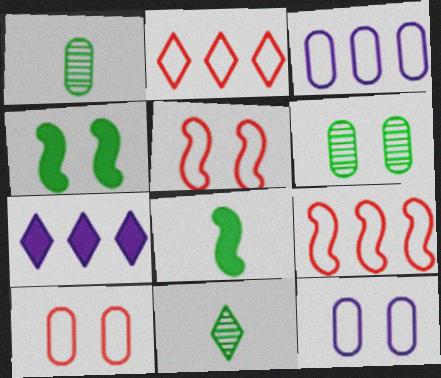[[1, 5, 7]]